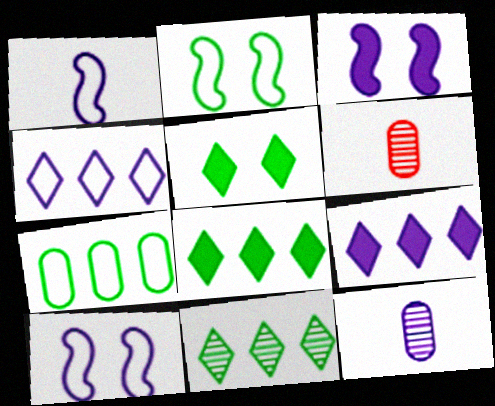[[2, 6, 9], 
[3, 4, 12], 
[6, 8, 10], 
[9, 10, 12]]